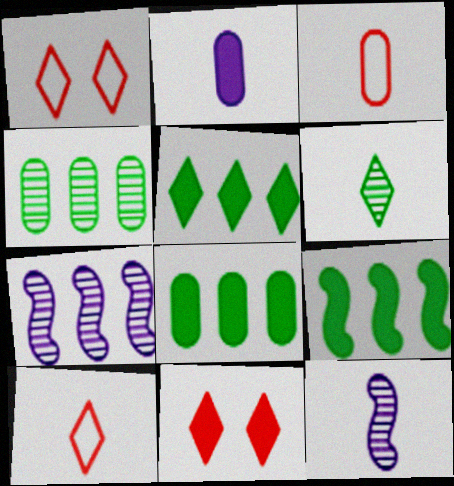[[1, 8, 12], 
[2, 9, 11], 
[5, 8, 9]]